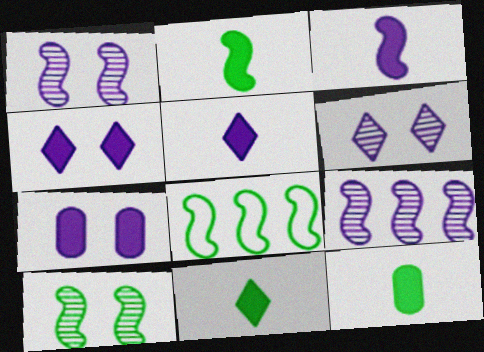[[2, 8, 10], 
[2, 11, 12]]